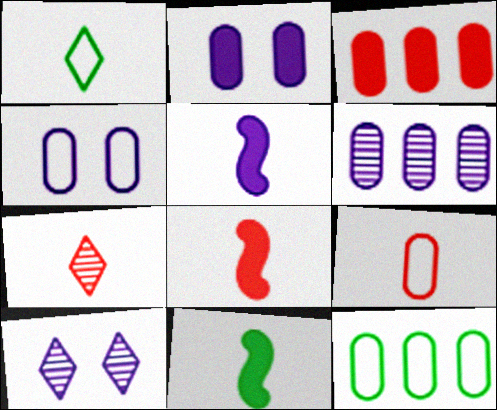[[3, 6, 12], 
[4, 9, 12], 
[5, 8, 11], 
[7, 8, 9], 
[8, 10, 12]]